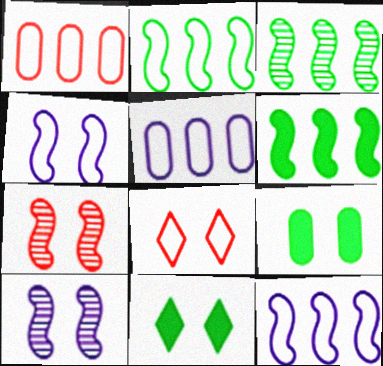[[2, 3, 6], 
[8, 9, 10]]